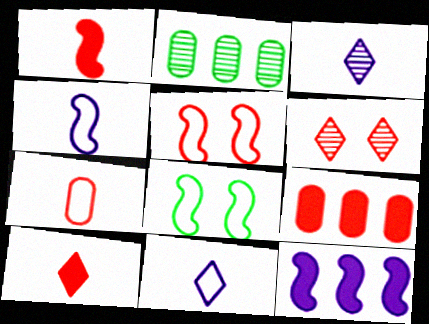[[3, 8, 9]]